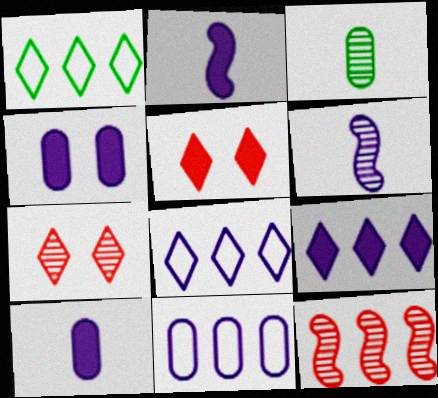[[2, 4, 9], 
[4, 6, 8]]